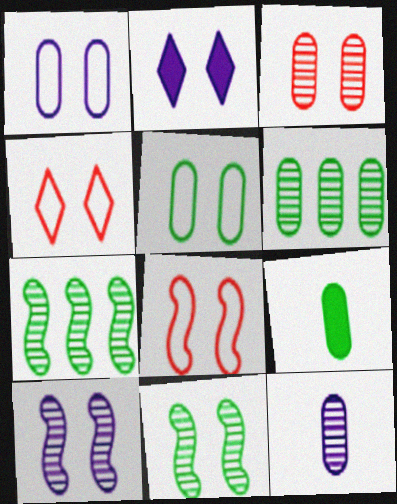[[1, 2, 10], 
[3, 6, 12], 
[5, 6, 9]]